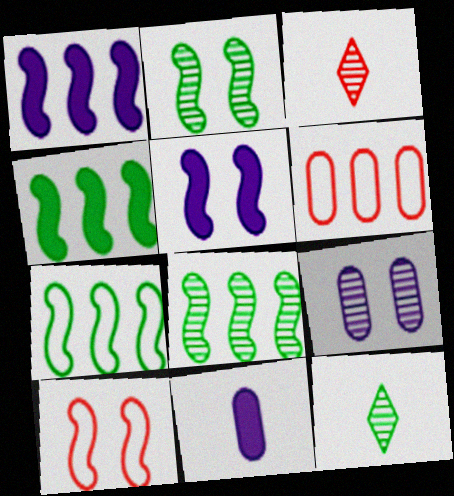[[2, 5, 10], 
[3, 8, 9], 
[4, 7, 8], 
[5, 6, 12]]